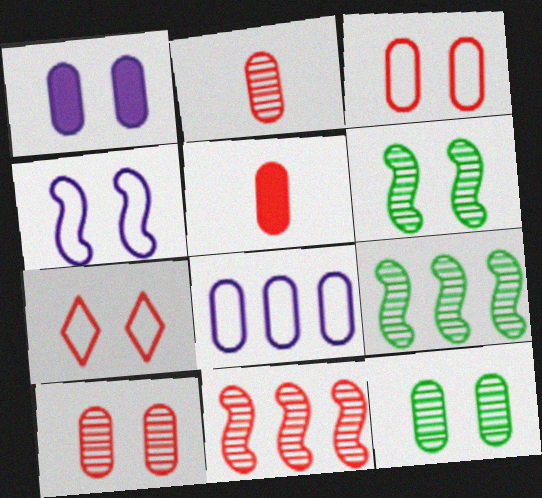[[1, 3, 12], 
[1, 6, 7], 
[5, 7, 11], 
[5, 8, 12]]